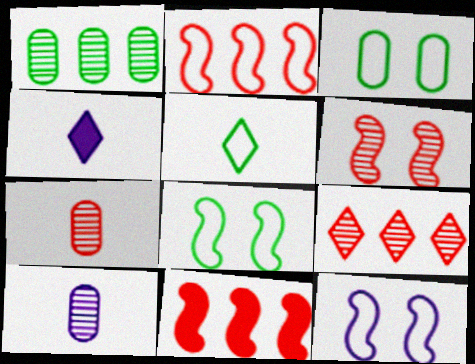[[6, 7, 9]]